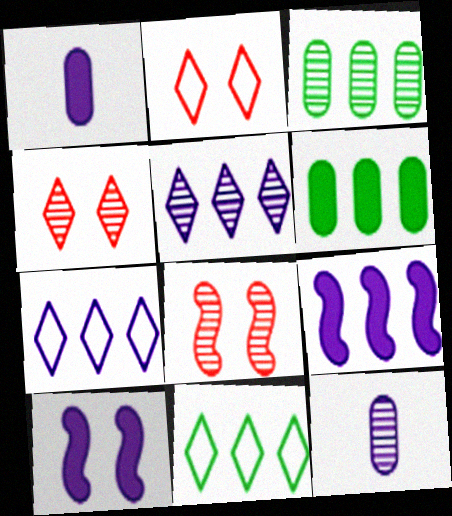[[1, 8, 11], 
[7, 10, 12]]